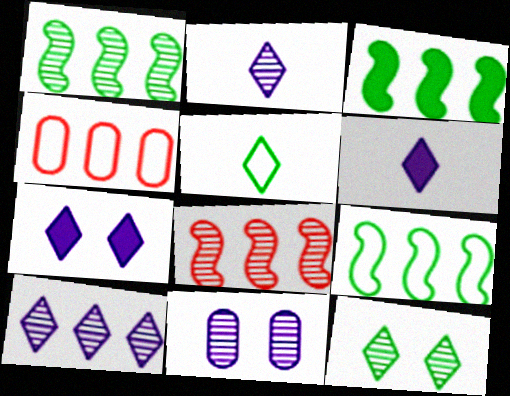[[1, 3, 9], 
[3, 4, 10]]